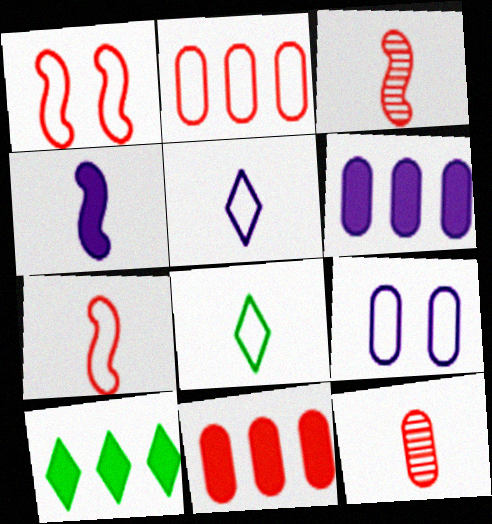[[3, 9, 10], 
[4, 8, 12]]